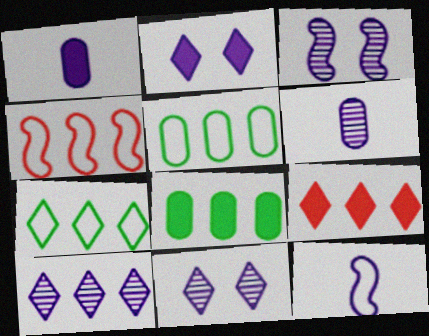[[3, 6, 10], 
[4, 8, 10], 
[7, 9, 10]]